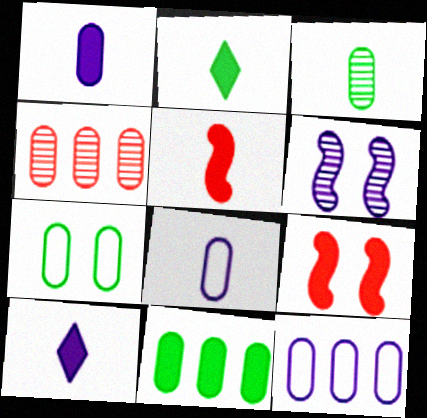[[1, 2, 5], 
[1, 4, 7], 
[3, 7, 11], 
[4, 11, 12], 
[6, 10, 12], 
[9, 10, 11]]